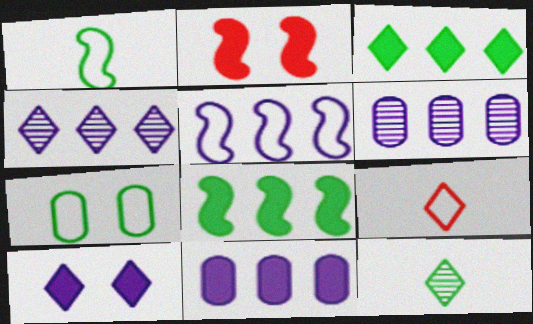[[4, 5, 11], 
[5, 7, 9], 
[7, 8, 12]]